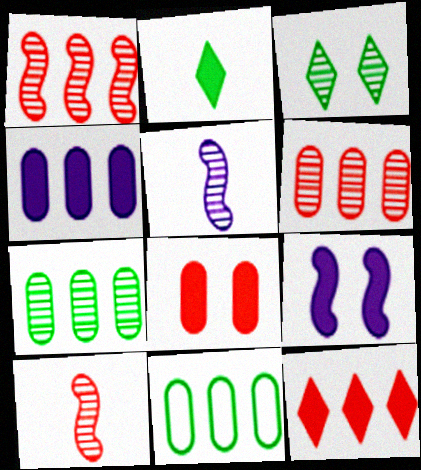[[3, 5, 6], 
[4, 6, 11]]